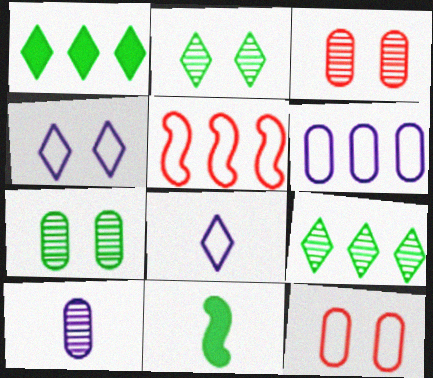[]